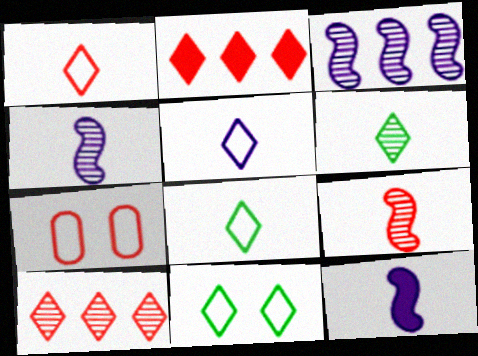[[1, 5, 8], 
[2, 7, 9]]